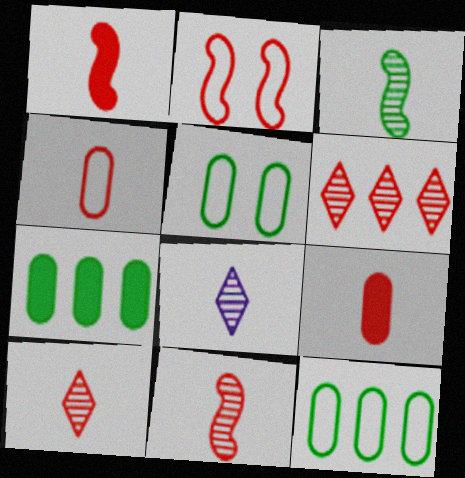[[1, 4, 10], 
[2, 6, 9], 
[2, 7, 8]]